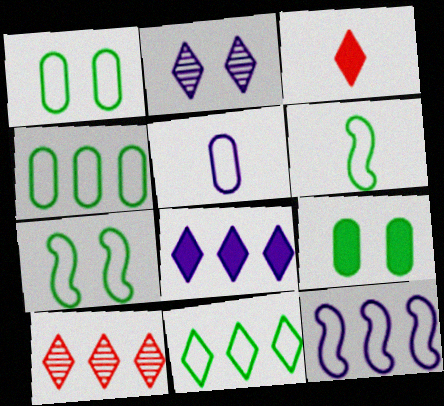[[1, 6, 11], 
[2, 3, 11], 
[8, 10, 11]]